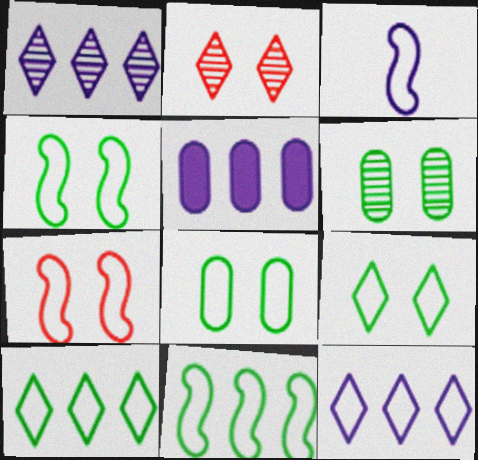[[3, 7, 11], 
[4, 8, 9]]